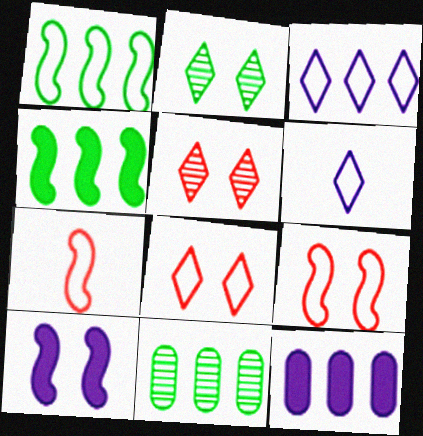[[2, 7, 12]]